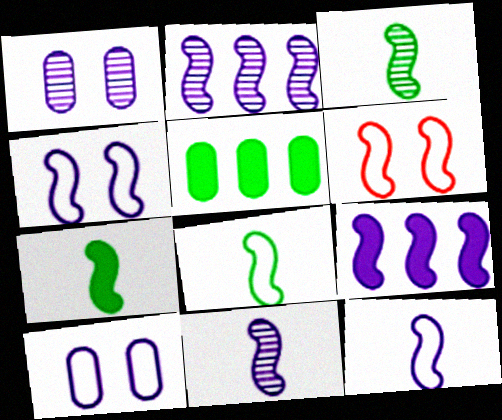[[2, 6, 7], 
[3, 6, 9], 
[3, 7, 8], 
[4, 9, 11]]